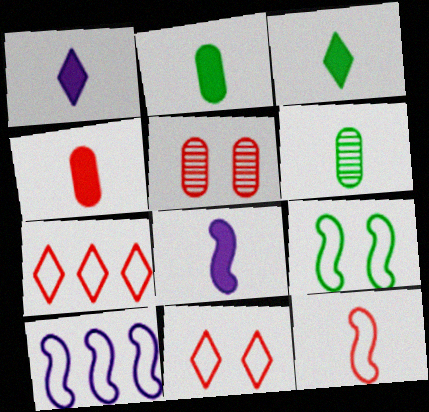[[1, 6, 12], 
[3, 4, 8], 
[3, 5, 10], 
[9, 10, 12]]